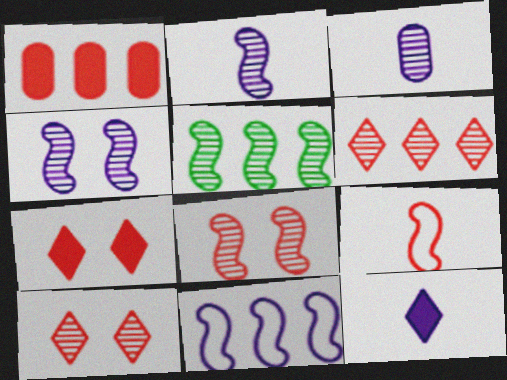[[1, 9, 10], 
[2, 5, 8], 
[3, 5, 10]]